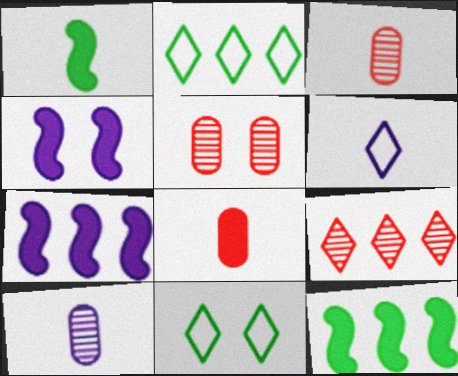[[1, 3, 6], 
[2, 3, 4], 
[3, 7, 11], 
[4, 5, 11], 
[5, 6, 12]]